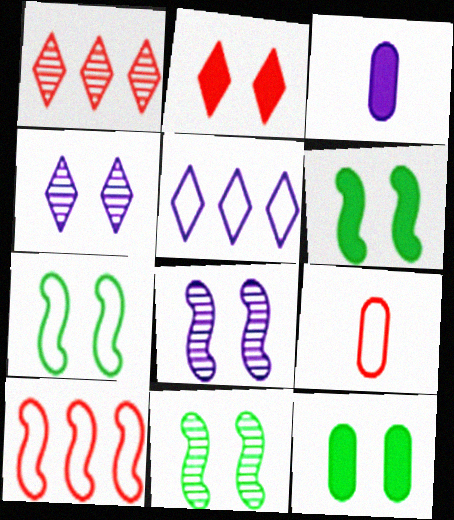[[1, 3, 7], 
[3, 5, 8], 
[5, 7, 9], 
[6, 7, 11]]